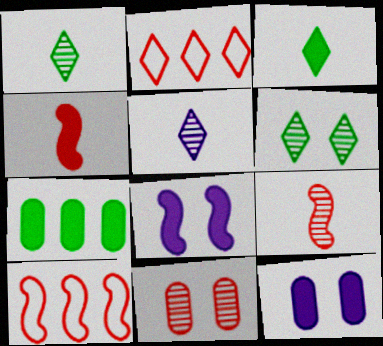[[1, 10, 12], 
[2, 4, 11]]